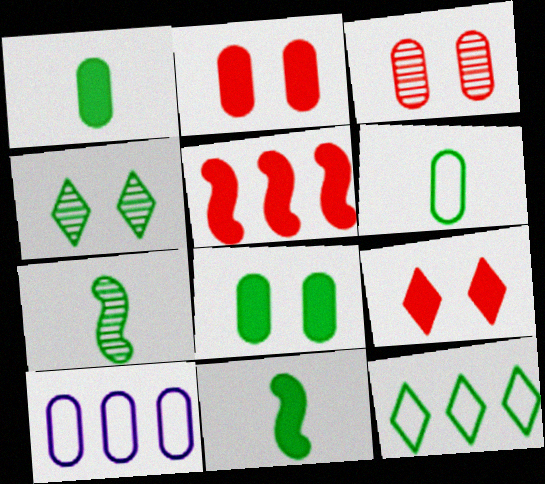[[1, 3, 10], 
[7, 8, 12], 
[7, 9, 10]]